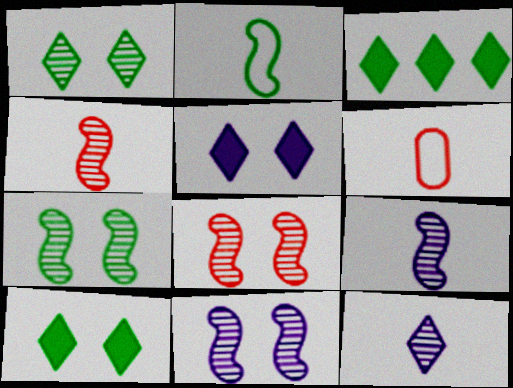[[3, 6, 11], 
[7, 8, 11]]